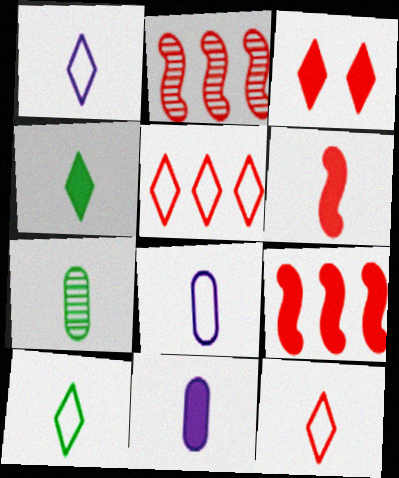[[1, 6, 7], 
[1, 10, 12], 
[4, 6, 11]]